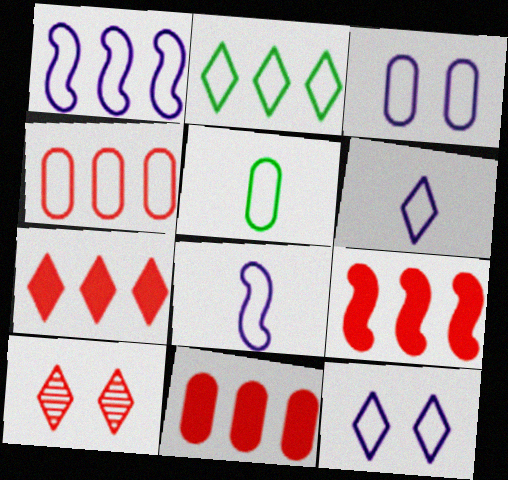[[1, 2, 4], 
[1, 3, 6], 
[3, 4, 5], 
[7, 9, 11]]